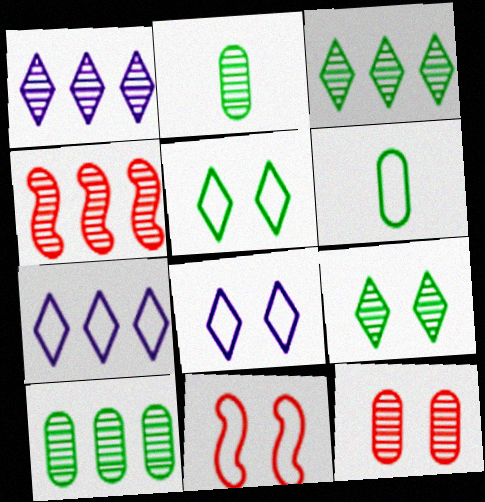[[1, 4, 10], 
[6, 7, 11]]